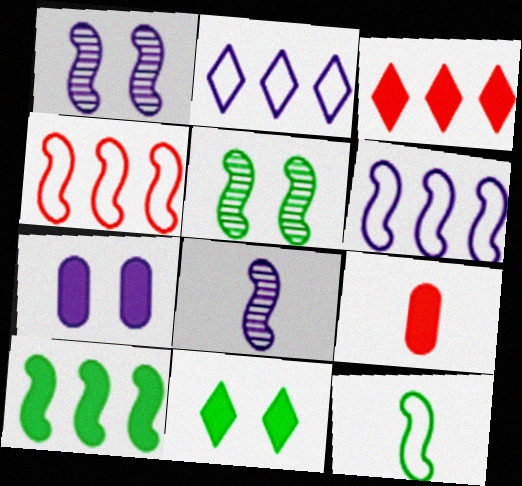[[2, 5, 9], 
[2, 7, 8], 
[5, 10, 12]]